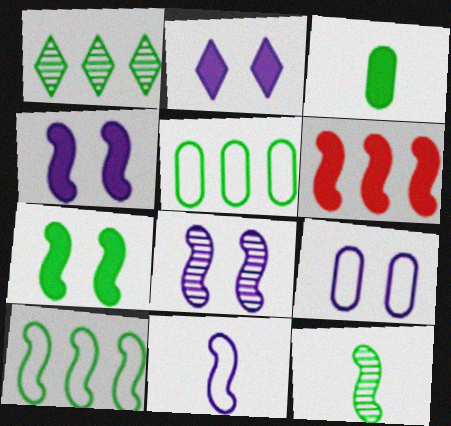[[2, 3, 6], 
[2, 8, 9], 
[7, 10, 12]]